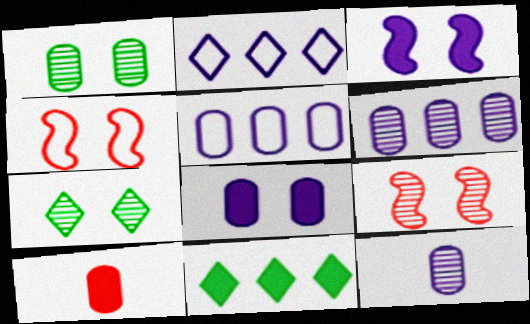[[1, 5, 10], 
[2, 3, 12], 
[3, 10, 11], 
[4, 7, 8], 
[4, 11, 12], 
[5, 8, 12]]